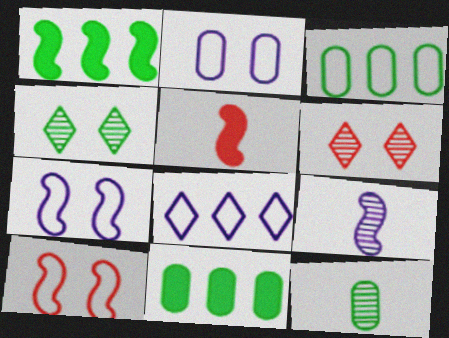[[1, 9, 10]]